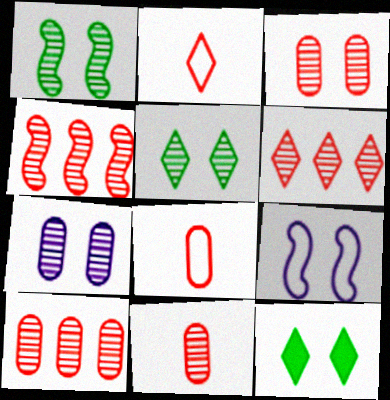[[3, 9, 12], 
[3, 10, 11], 
[4, 6, 10]]